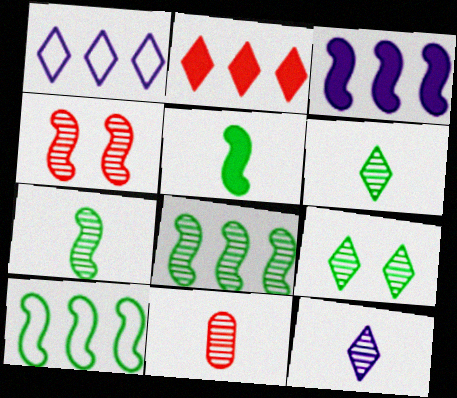[[7, 11, 12]]